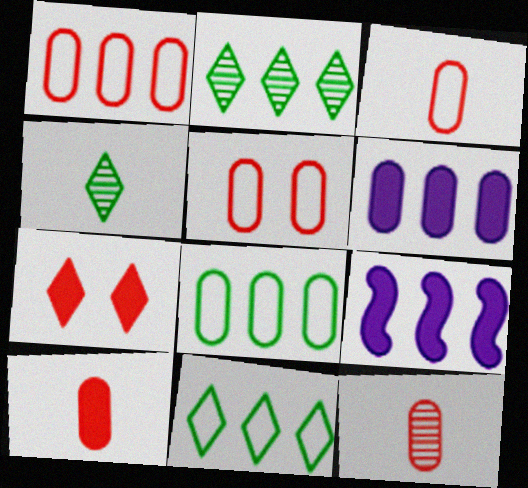[[1, 2, 9], 
[1, 3, 5], 
[3, 10, 12], 
[4, 5, 9]]